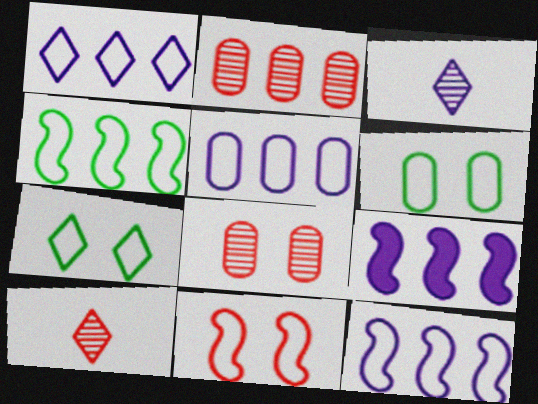[[1, 5, 12], 
[6, 9, 10]]